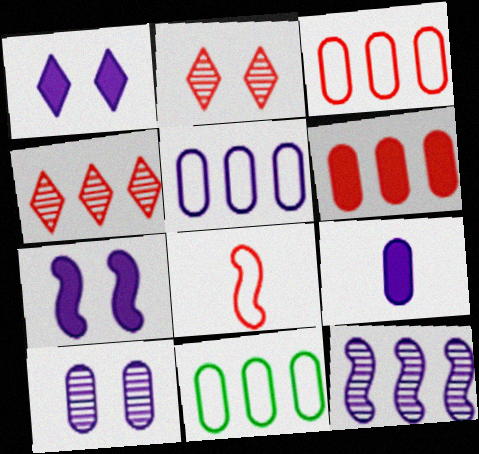[[2, 6, 8], 
[3, 5, 11], 
[5, 9, 10]]